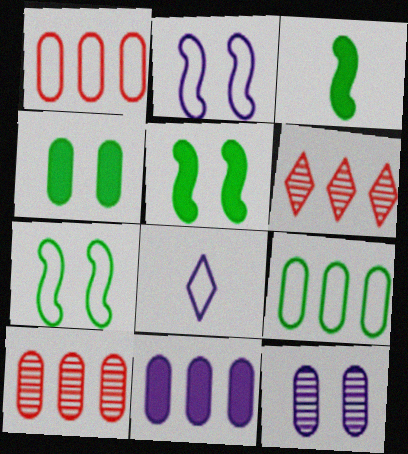[[1, 7, 8], 
[5, 8, 10], 
[9, 10, 11]]